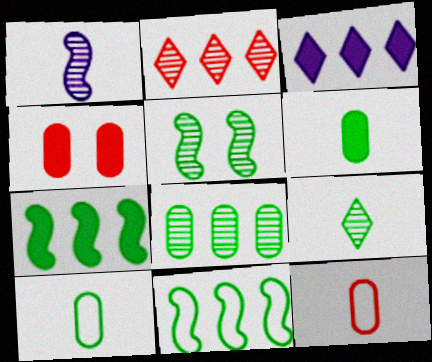[[3, 5, 12], 
[5, 8, 9]]